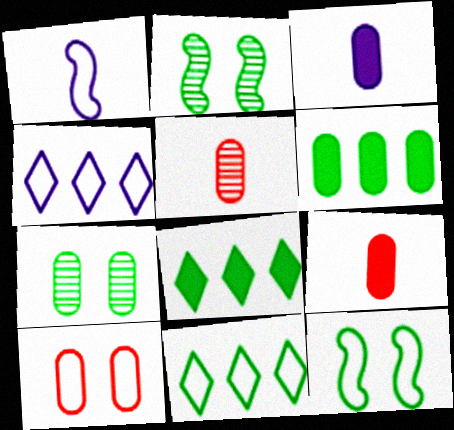[[1, 10, 11], 
[2, 4, 9]]